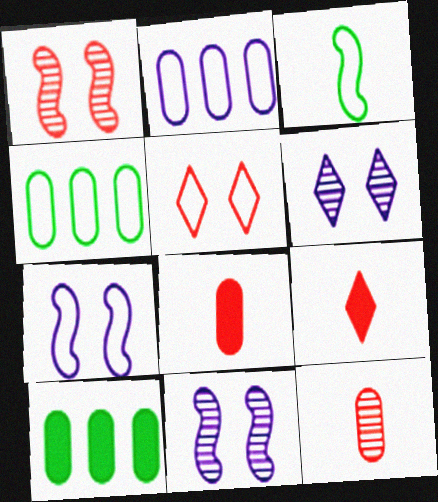[[2, 3, 5], 
[4, 9, 11]]